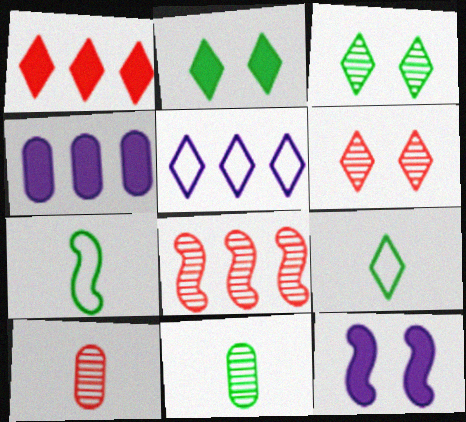[[4, 6, 7], 
[6, 8, 10], 
[7, 8, 12]]